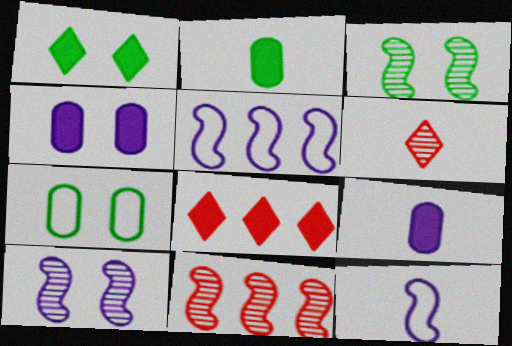[[1, 3, 7], 
[2, 6, 12]]